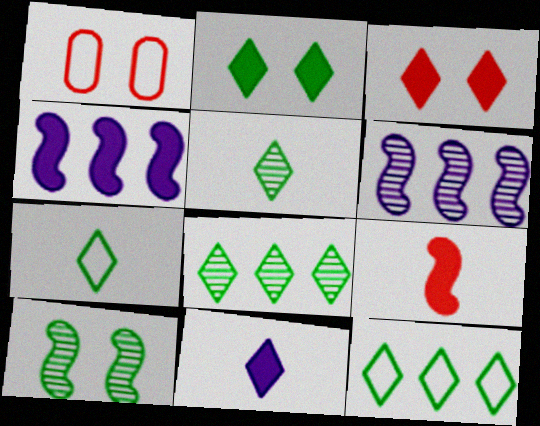[[1, 4, 5], 
[2, 5, 12], 
[2, 7, 8]]